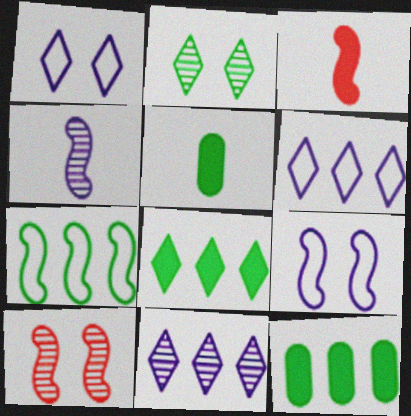[[2, 5, 7], 
[5, 6, 10]]